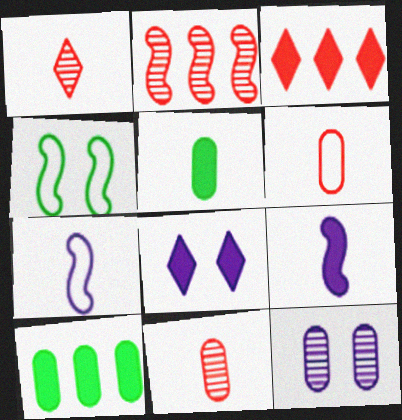[[1, 5, 7], 
[2, 4, 9], 
[6, 10, 12]]